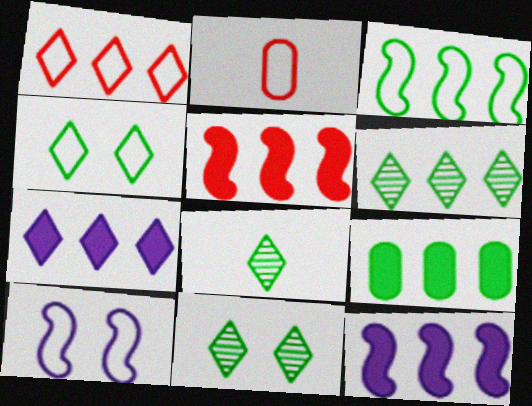[[1, 6, 7], 
[2, 11, 12], 
[3, 6, 9], 
[5, 7, 9], 
[6, 8, 11]]